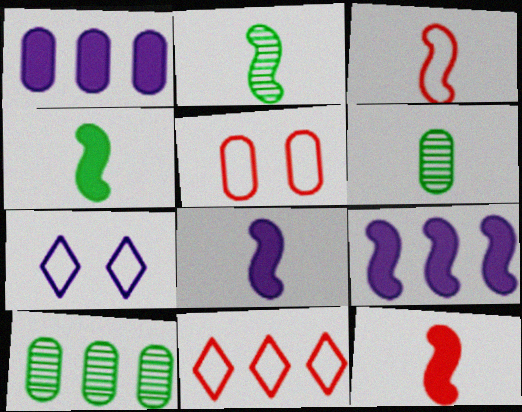[[1, 5, 6], 
[2, 3, 8], 
[3, 5, 11], 
[4, 8, 12], 
[7, 10, 12], 
[9, 10, 11]]